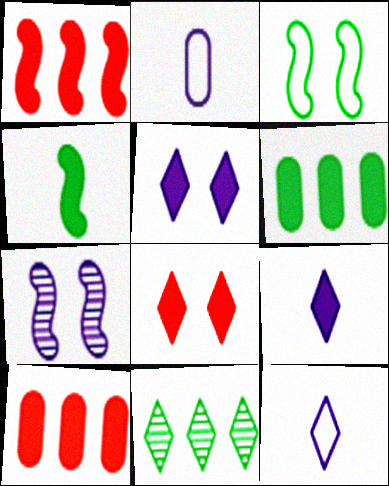[[4, 5, 10], 
[8, 11, 12]]